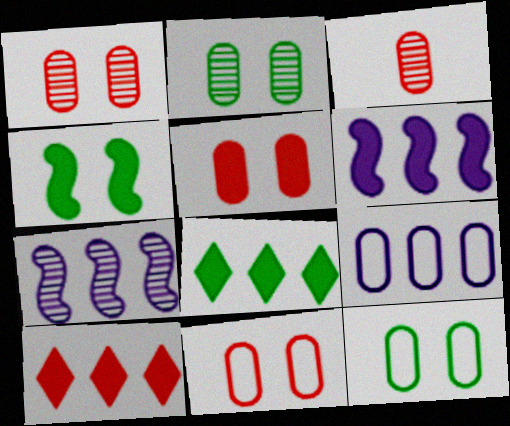[[1, 5, 11]]